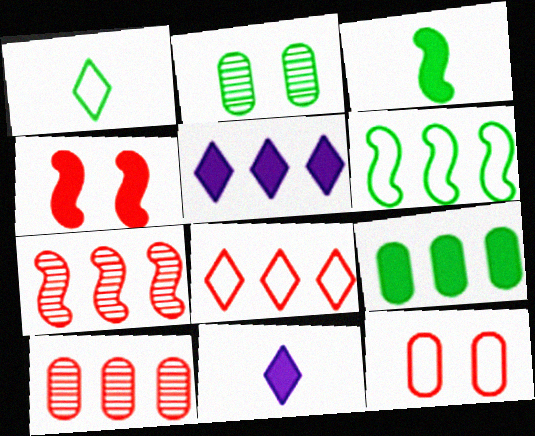[[4, 9, 11], 
[5, 6, 10]]